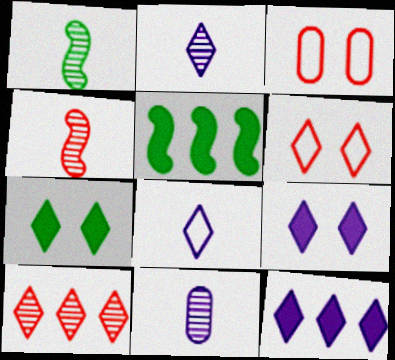[[1, 3, 12], 
[2, 3, 5], 
[5, 6, 11], 
[7, 8, 10]]